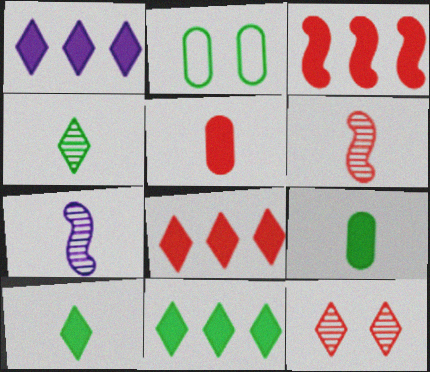[[1, 2, 6], 
[1, 8, 11], 
[2, 7, 8]]